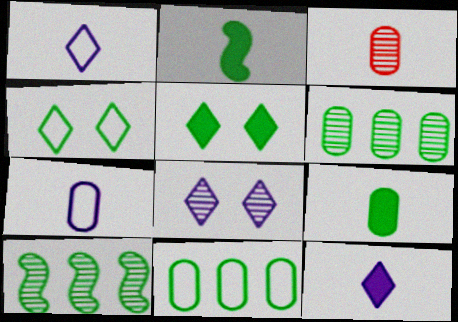[[1, 2, 3], 
[2, 4, 6], 
[3, 7, 9], 
[3, 8, 10], 
[4, 9, 10]]